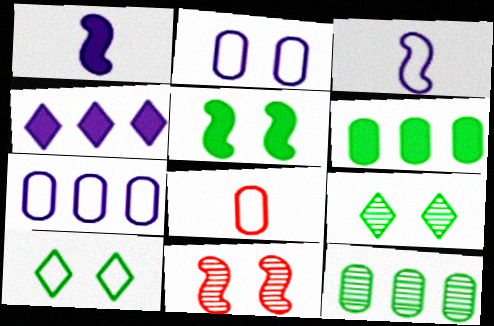[]